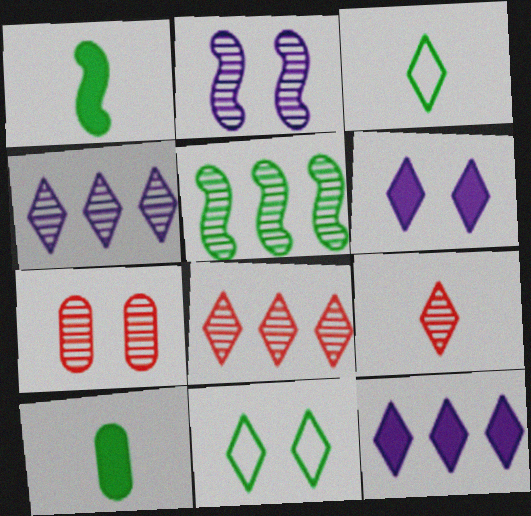[[3, 6, 8], 
[5, 10, 11], 
[9, 11, 12]]